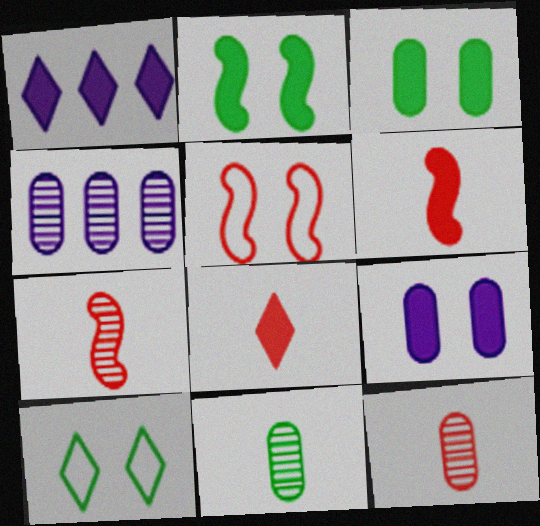[[1, 3, 6], 
[1, 5, 11], 
[4, 6, 10]]